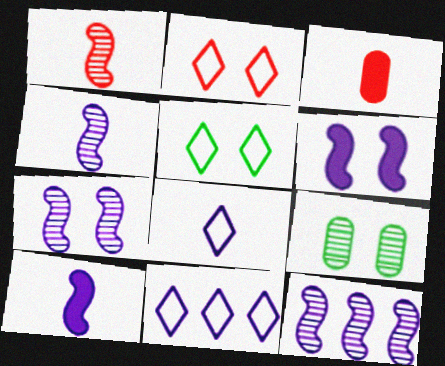[[2, 6, 9], 
[3, 5, 12], 
[4, 7, 12]]